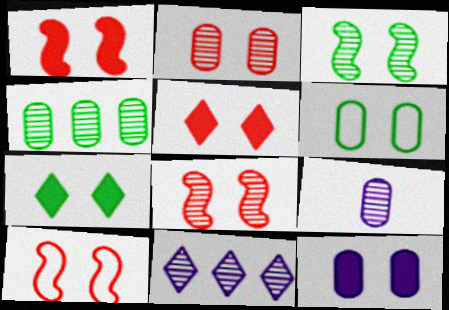[[1, 7, 12], 
[1, 8, 10], 
[2, 4, 9], 
[2, 5, 10], 
[2, 6, 12], 
[3, 6, 7]]